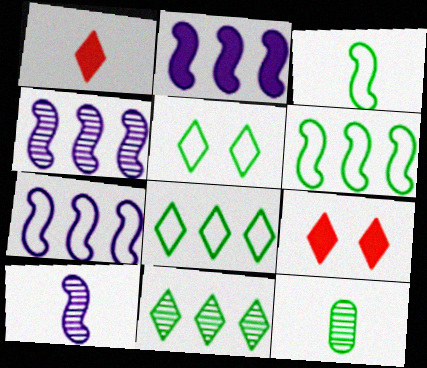[[2, 4, 7], 
[7, 9, 12]]